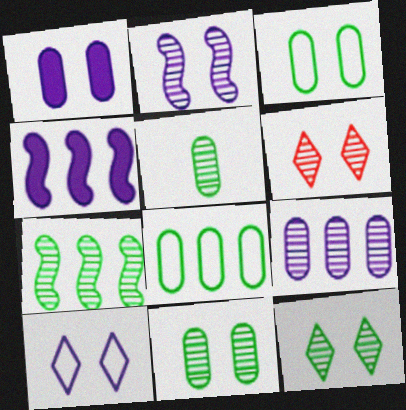[[1, 2, 10], 
[2, 6, 11], 
[5, 7, 12]]